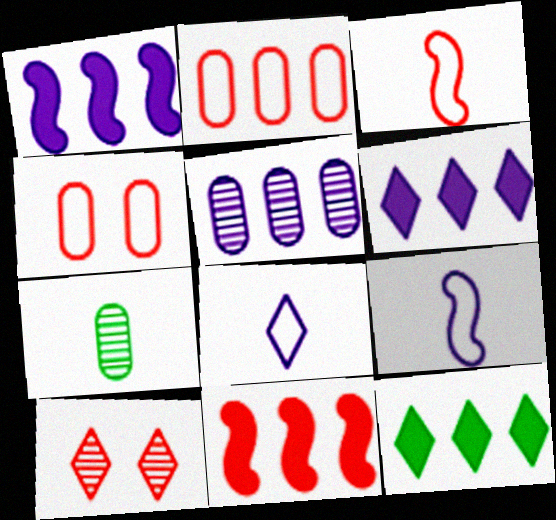[[8, 10, 12]]